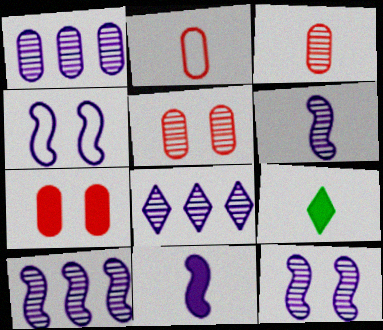[[1, 8, 10], 
[2, 6, 9], 
[4, 10, 11], 
[6, 10, 12]]